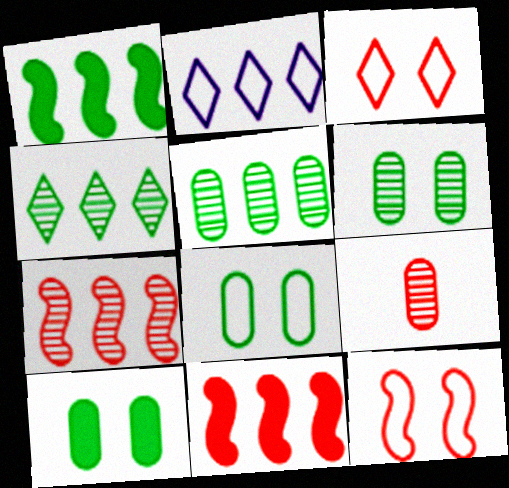[[2, 5, 11], 
[3, 9, 11], 
[6, 8, 10]]